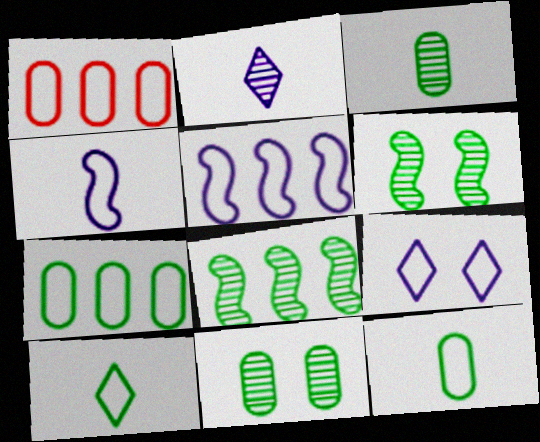[]